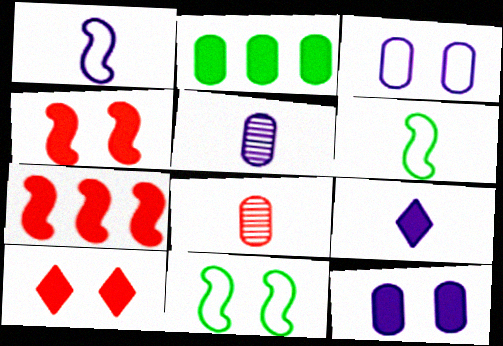[[1, 5, 9], 
[2, 3, 8], 
[2, 4, 9], 
[6, 8, 9]]